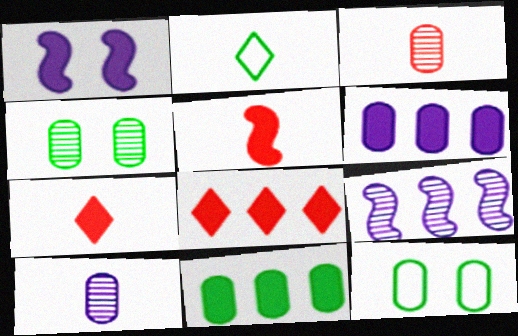[[1, 7, 11], 
[2, 5, 10], 
[3, 6, 12], 
[7, 9, 12]]